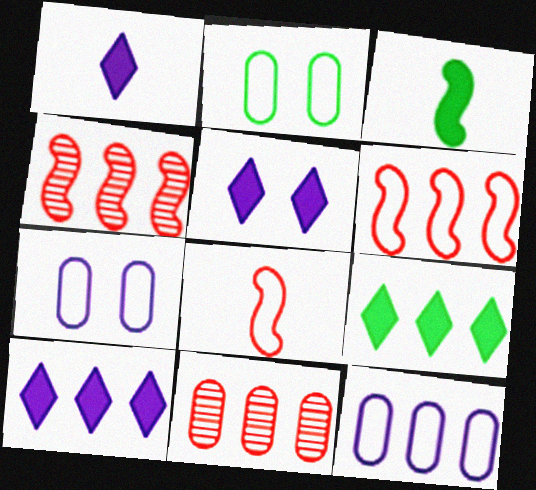[[1, 2, 4], 
[1, 5, 10], 
[4, 9, 12]]